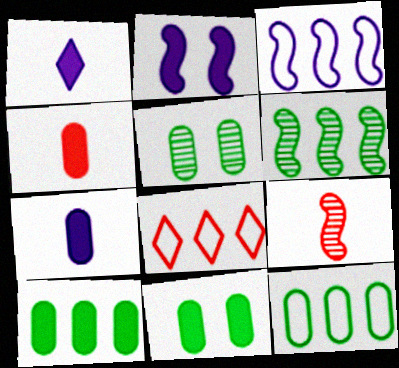[[3, 8, 12]]